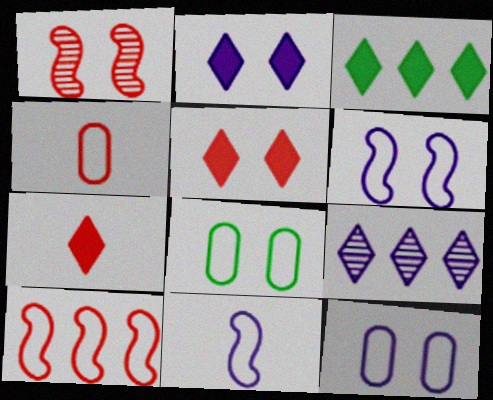[[1, 2, 8], 
[2, 3, 7]]